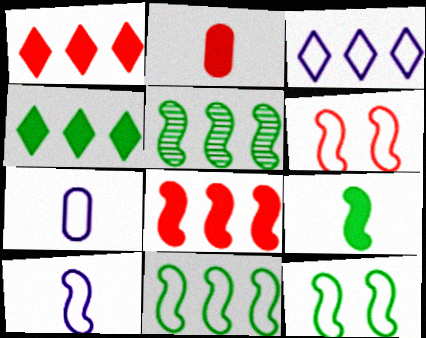[[5, 9, 12], 
[6, 10, 11]]